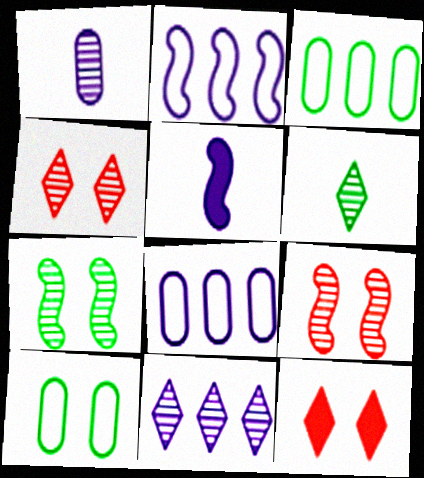[[3, 4, 5], 
[4, 6, 11]]